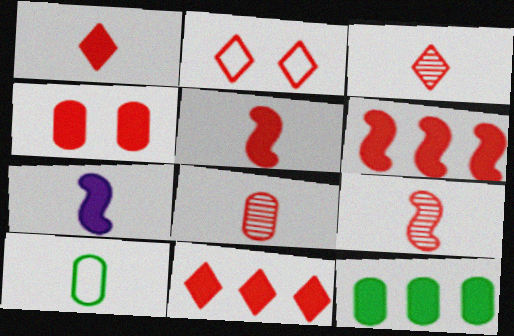[[1, 4, 6], 
[2, 3, 11], 
[2, 6, 8], 
[3, 7, 10], 
[3, 8, 9], 
[4, 5, 11]]